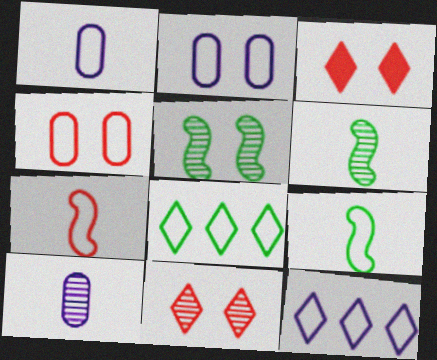[[2, 3, 5], 
[2, 7, 8], 
[4, 9, 12]]